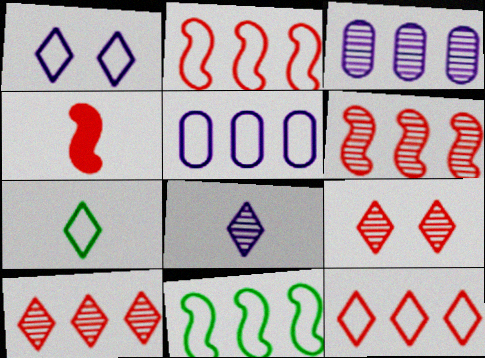[[1, 7, 12], 
[5, 11, 12]]